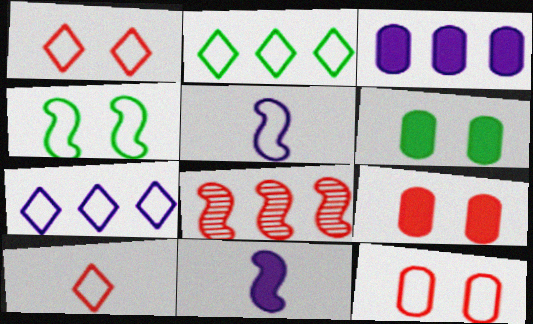[[2, 3, 8], 
[2, 5, 12], 
[4, 8, 11], 
[8, 9, 10]]